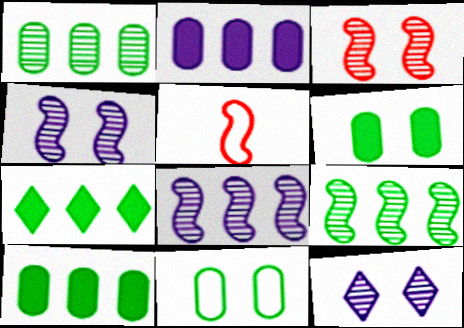[[5, 10, 12]]